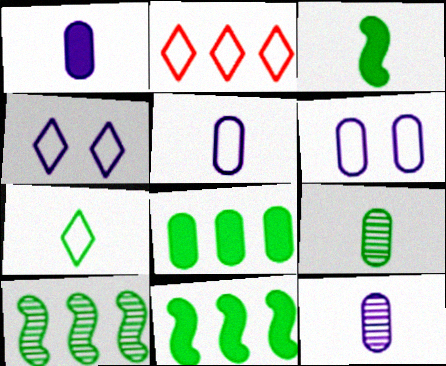[[1, 5, 12], 
[2, 4, 7], 
[3, 7, 9]]